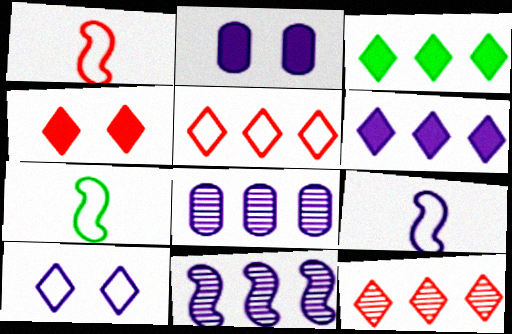[[1, 7, 9], 
[2, 7, 12], 
[4, 7, 8]]